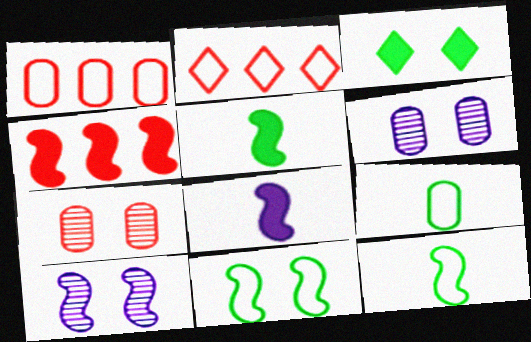[[2, 5, 6], 
[4, 10, 12]]